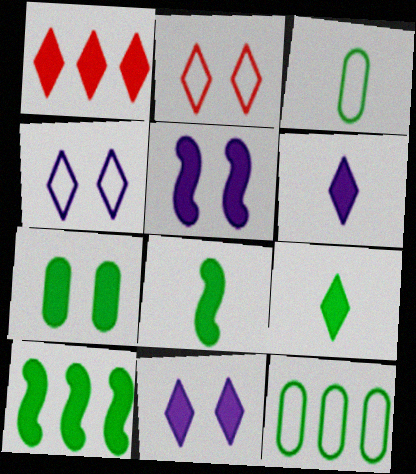[[1, 9, 11], 
[7, 9, 10]]